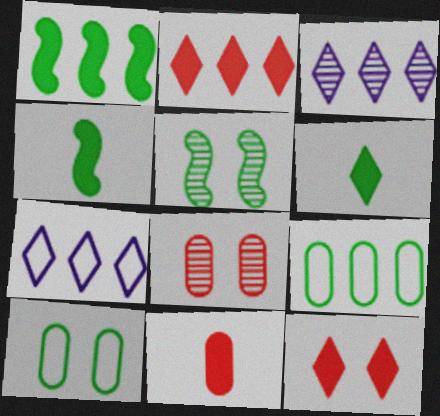[[4, 7, 8], 
[5, 6, 9], 
[5, 7, 11]]